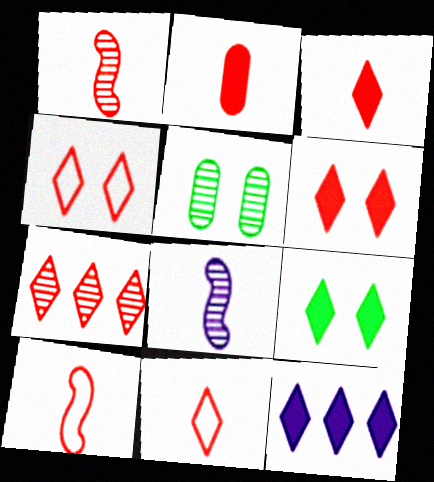[[1, 2, 11], 
[3, 4, 7], 
[3, 9, 12], 
[5, 7, 8], 
[5, 10, 12], 
[6, 7, 11]]